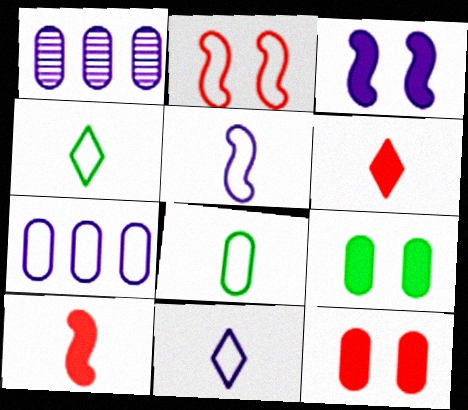[[1, 3, 11], 
[1, 8, 12], 
[2, 4, 7]]